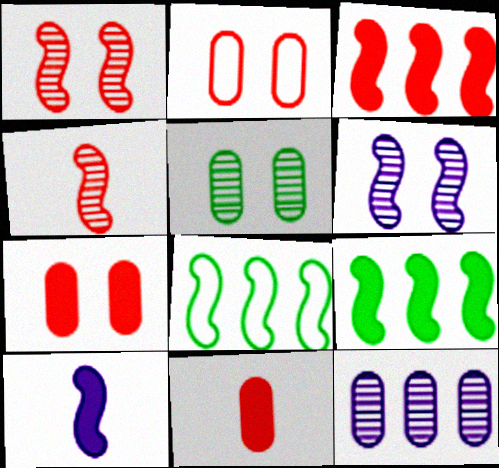[[1, 8, 10]]